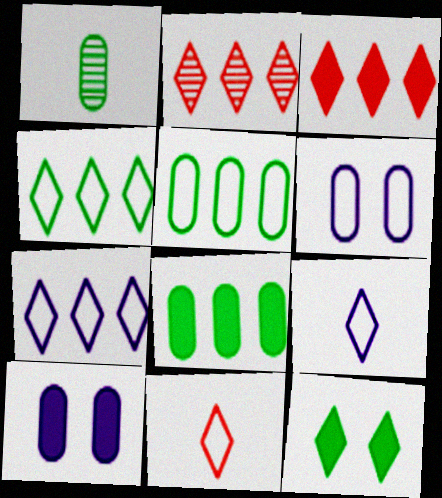[[2, 9, 12]]